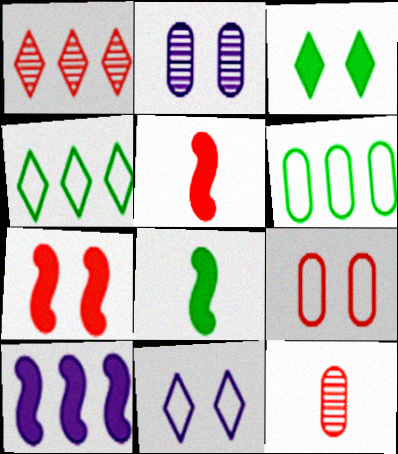[[1, 5, 9], 
[1, 6, 10], 
[2, 4, 5], 
[7, 8, 10]]